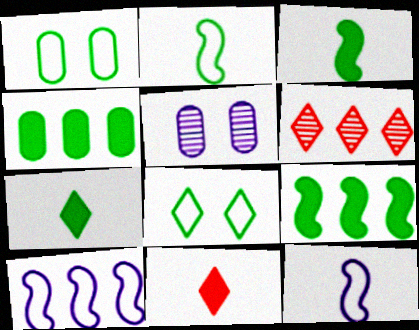[[4, 6, 10]]